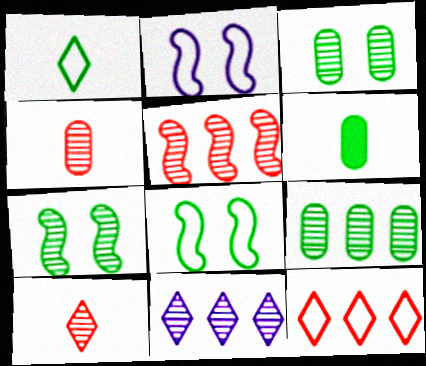[[4, 7, 11], 
[5, 9, 11]]